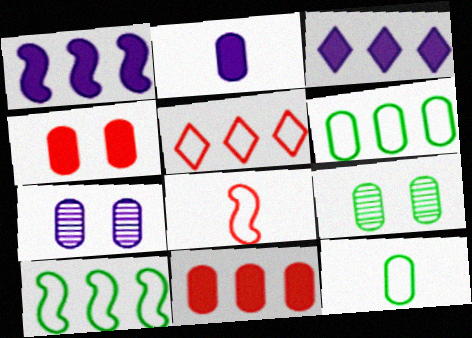[[3, 8, 9], 
[7, 11, 12]]